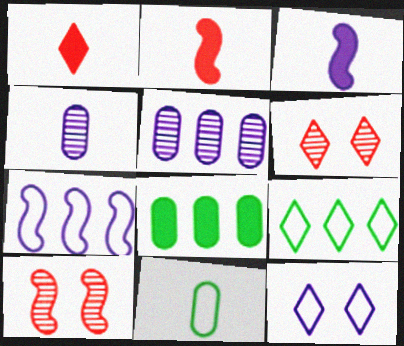[[3, 5, 12]]